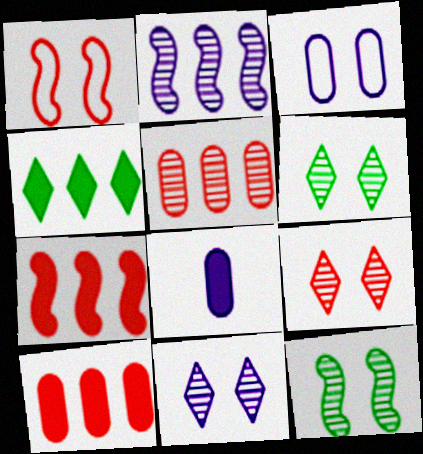[[6, 9, 11]]